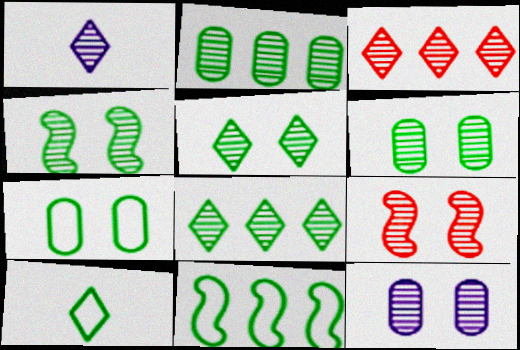[[1, 2, 9], 
[1, 3, 5], 
[4, 5, 6], 
[5, 9, 12], 
[7, 10, 11]]